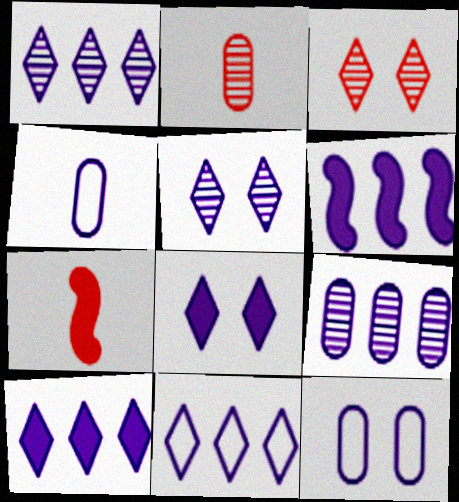[[1, 10, 11], 
[4, 5, 6], 
[6, 9, 11]]